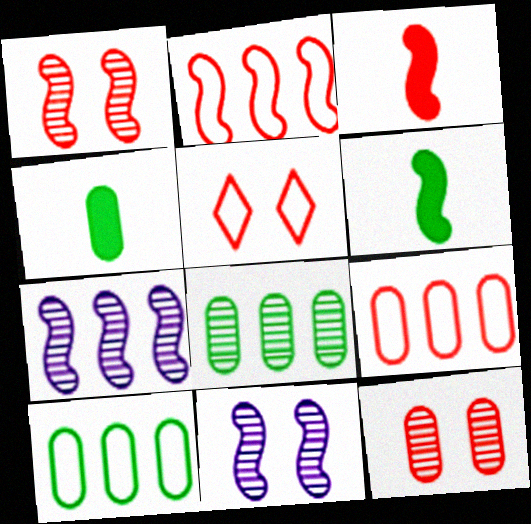[[1, 2, 3], 
[2, 6, 11], 
[4, 5, 7]]